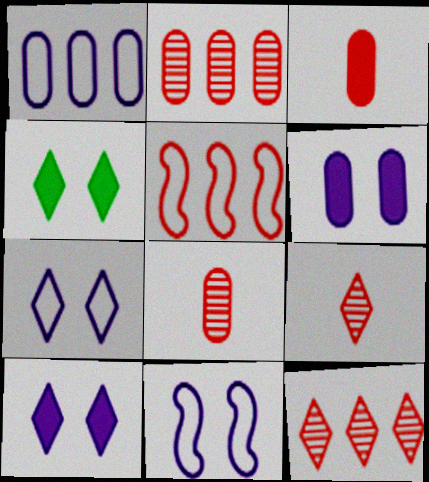[]